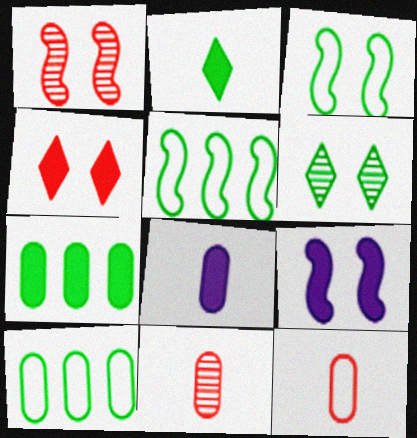[[1, 3, 9]]